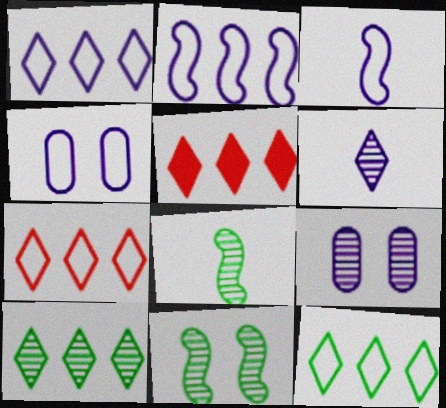[[1, 3, 4], 
[1, 5, 10], 
[1, 7, 12], 
[4, 5, 8]]